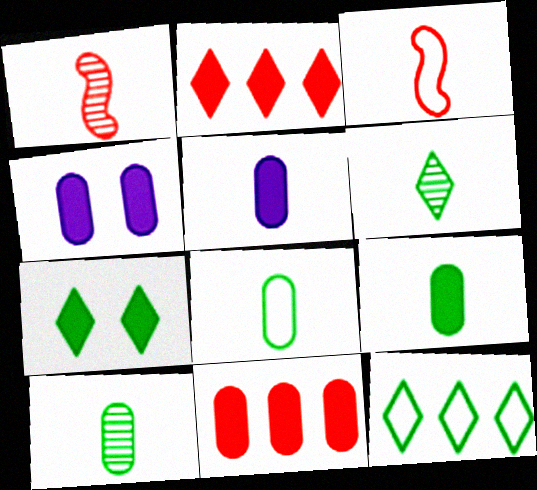[[1, 4, 12], 
[3, 5, 6], 
[4, 9, 11], 
[6, 7, 12], 
[8, 9, 10]]